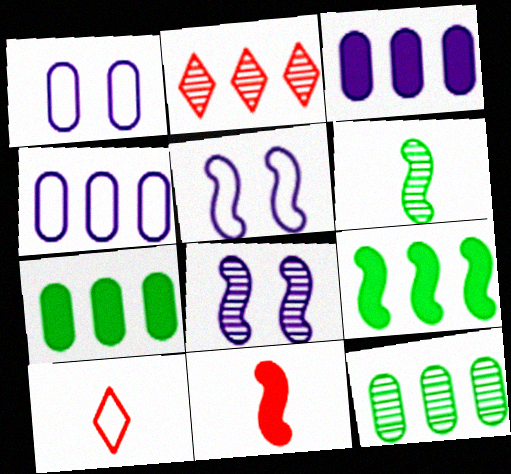[[2, 4, 9], 
[7, 8, 10]]